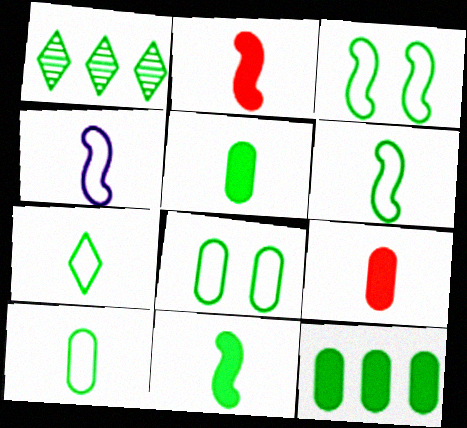[[1, 3, 5], 
[1, 8, 11], 
[6, 7, 10]]